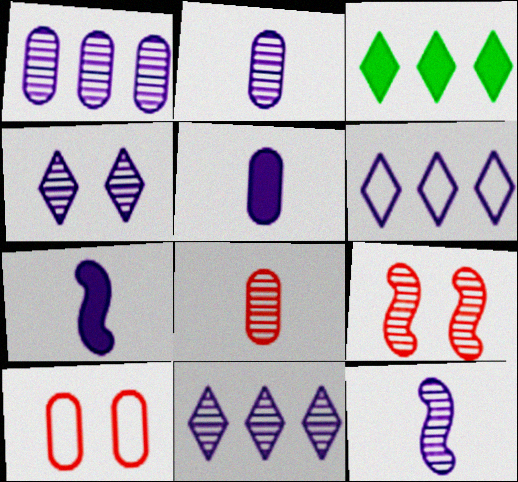[[1, 4, 12], 
[3, 10, 12]]